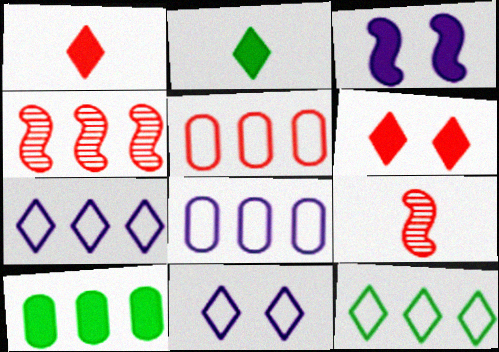[[1, 3, 10], 
[4, 7, 10], 
[5, 6, 9], 
[9, 10, 11]]